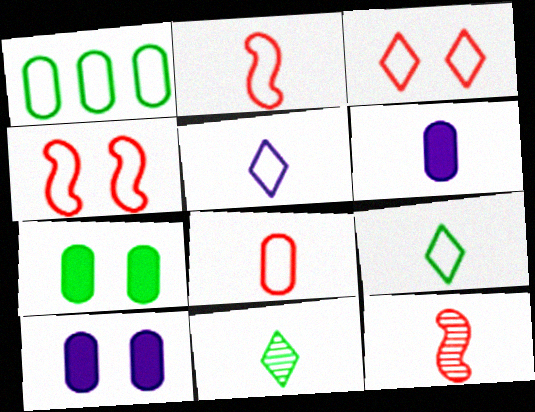[[1, 4, 5], 
[2, 6, 11], 
[6, 9, 12]]